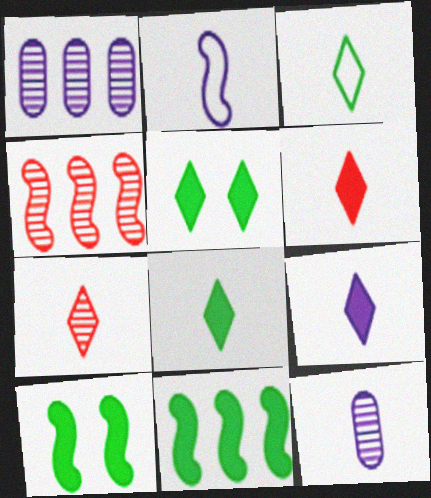[[2, 4, 10], 
[2, 9, 12], 
[3, 7, 9], 
[6, 8, 9]]